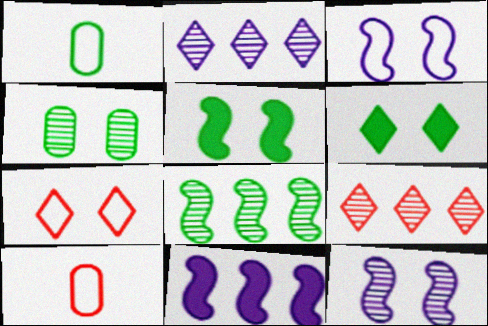[[1, 6, 8], 
[2, 5, 10]]